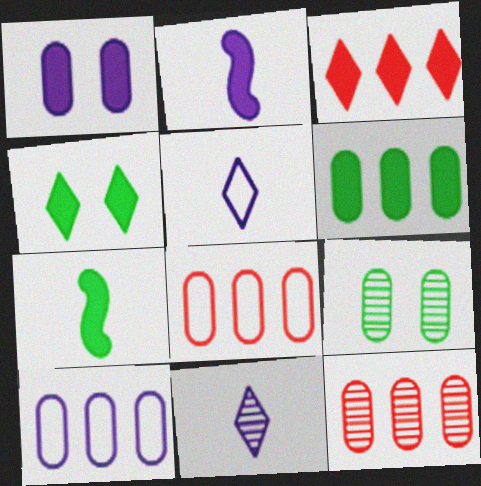[[1, 3, 7], 
[4, 6, 7], 
[6, 10, 12]]